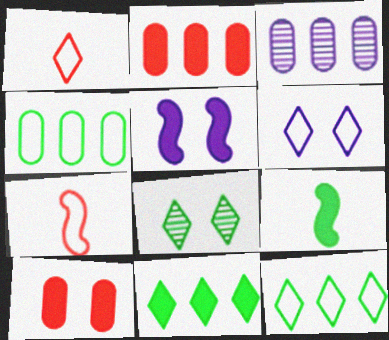[[1, 6, 12], 
[2, 3, 4], 
[4, 6, 7], 
[4, 8, 9]]